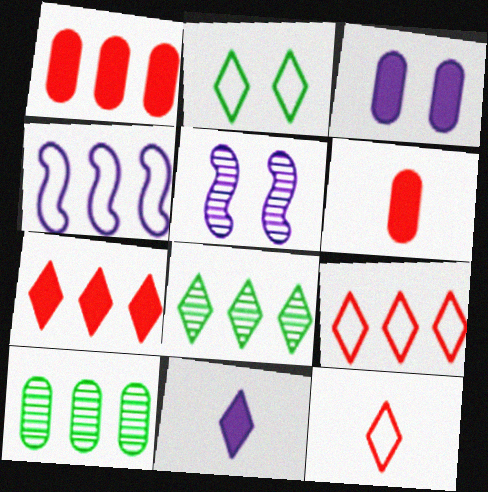[[1, 4, 8], 
[4, 7, 10]]